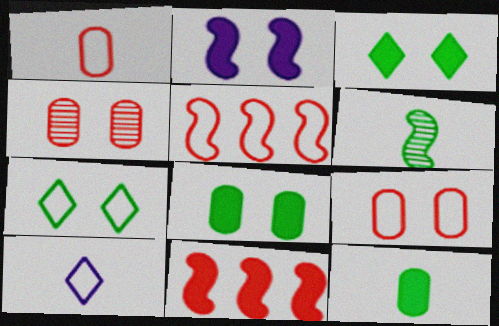[[2, 4, 7], 
[2, 5, 6]]